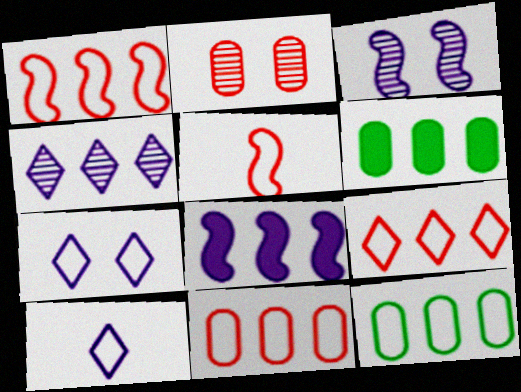[[1, 4, 6], 
[1, 9, 11], 
[5, 7, 12]]